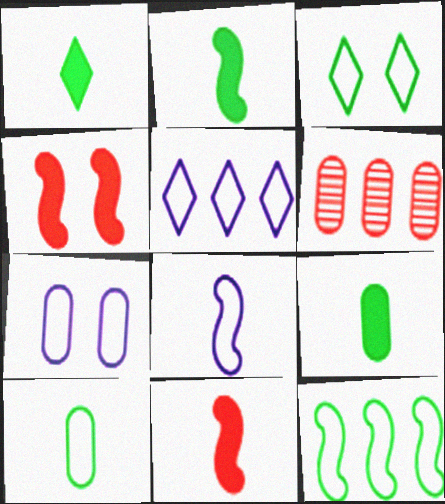[[1, 2, 9], 
[3, 10, 12], 
[5, 7, 8], 
[6, 7, 9]]